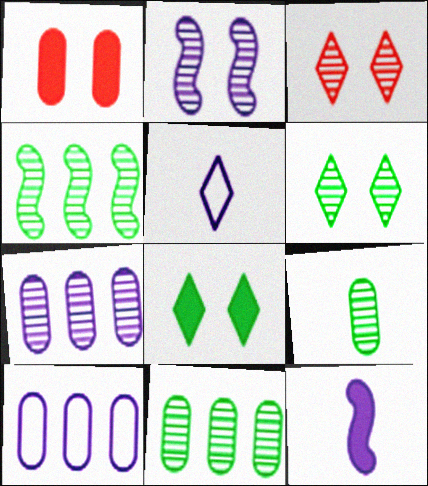[[1, 4, 5], 
[1, 9, 10], 
[4, 6, 9]]